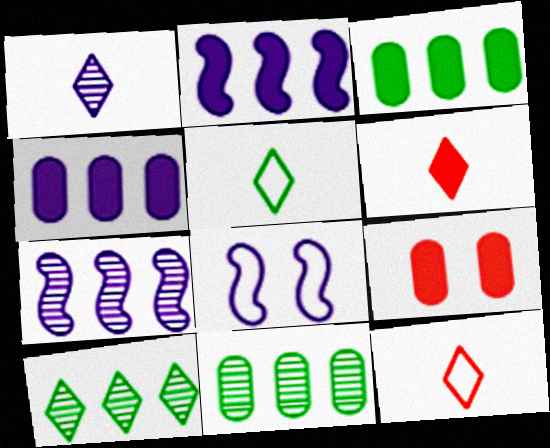[[1, 4, 8], 
[1, 5, 6], 
[5, 7, 9], 
[6, 8, 11]]